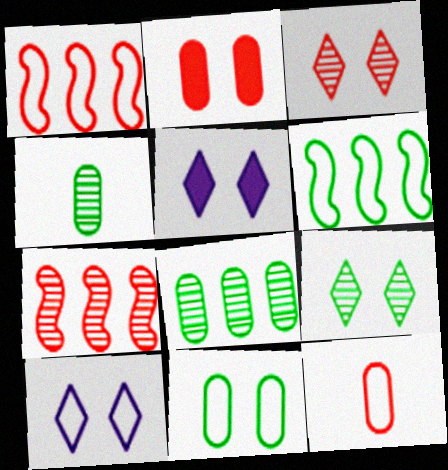[[1, 4, 5], 
[6, 10, 12]]